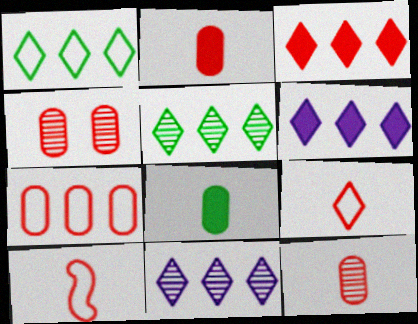[[1, 3, 11], 
[2, 4, 7], 
[3, 4, 10]]